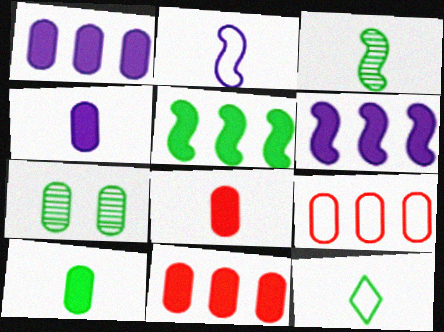[[3, 10, 12], 
[4, 7, 9], 
[4, 8, 10], 
[5, 7, 12]]